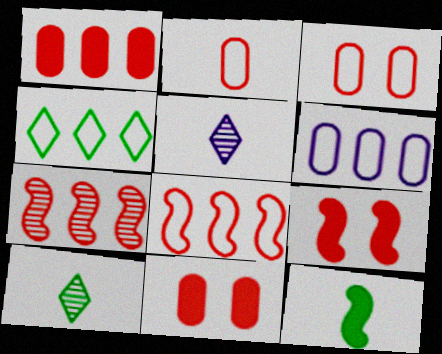[[2, 5, 12], 
[4, 6, 8], 
[6, 9, 10]]